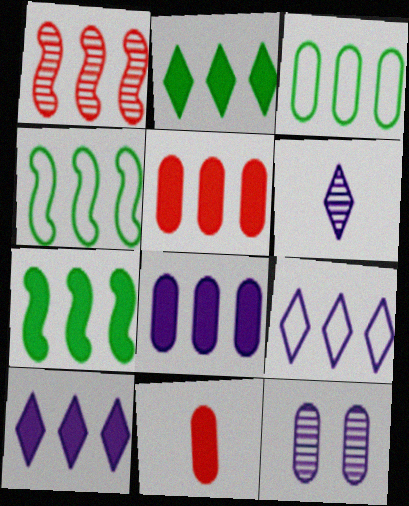[[1, 3, 10], 
[3, 11, 12], 
[5, 7, 10]]